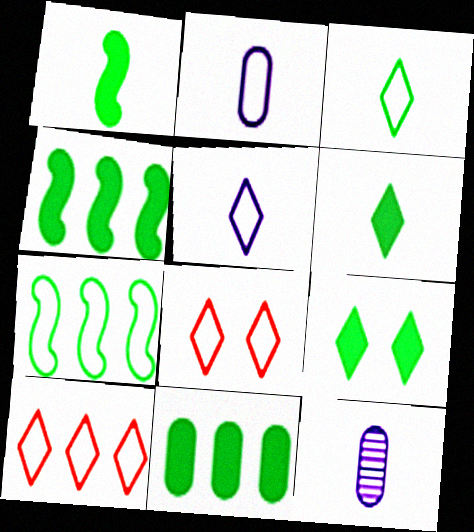[[1, 9, 11], 
[2, 7, 8], 
[4, 8, 12]]